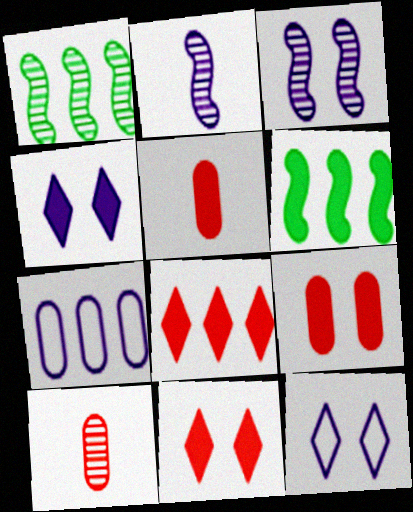[[1, 5, 12], 
[1, 7, 8], 
[2, 4, 7], 
[4, 5, 6], 
[6, 10, 12]]